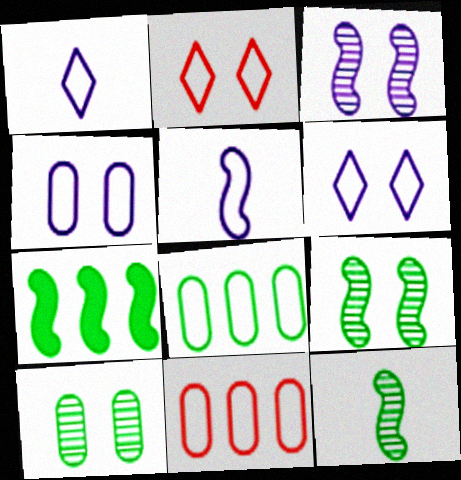[[2, 5, 8]]